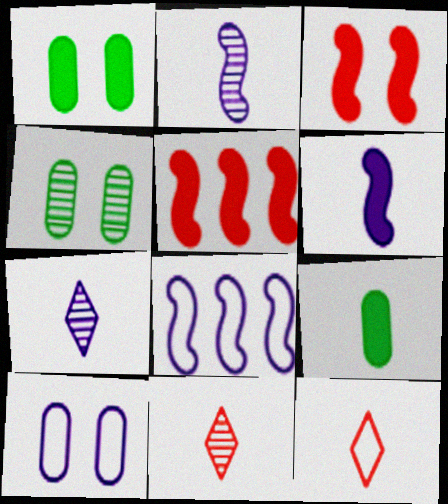[[1, 8, 11], 
[2, 9, 12]]